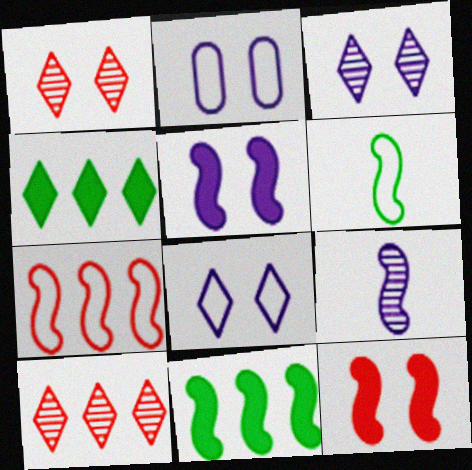[[2, 3, 5]]